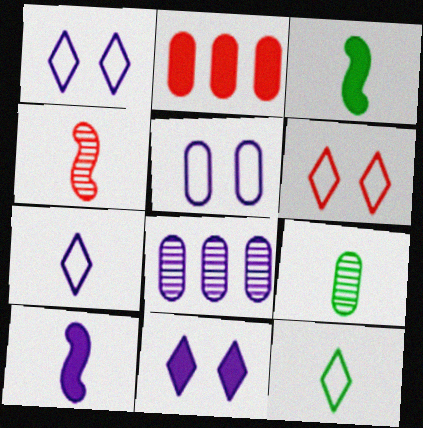[[1, 8, 10], 
[2, 3, 11], 
[2, 4, 6], 
[2, 5, 9], 
[3, 6, 8], 
[3, 9, 12]]